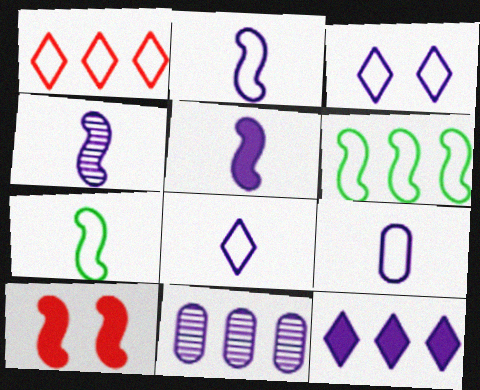[[2, 4, 5], 
[2, 8, 9], 
[3, 5, 11], 
[4, 6, 10]]